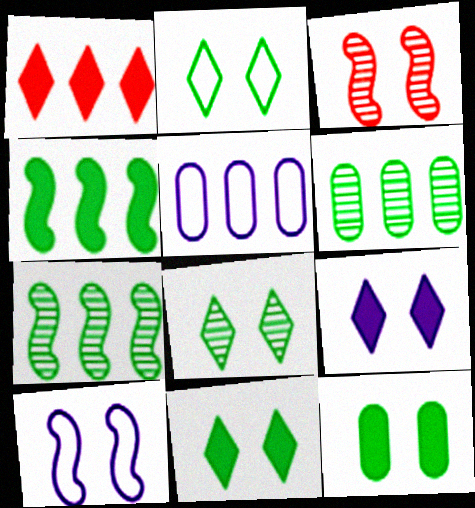[[1, 5, 7], 
[2, 8, 11]]